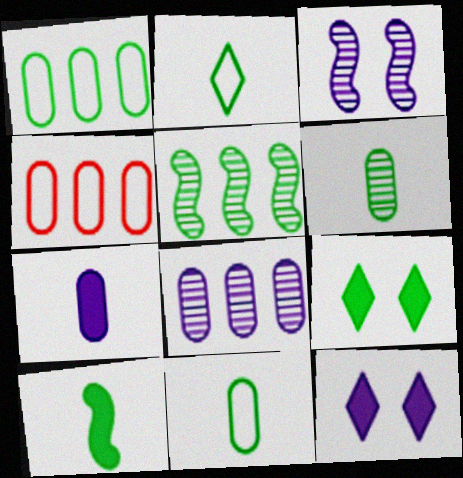[[2, 6, 10], 
[5, 9, 11]]